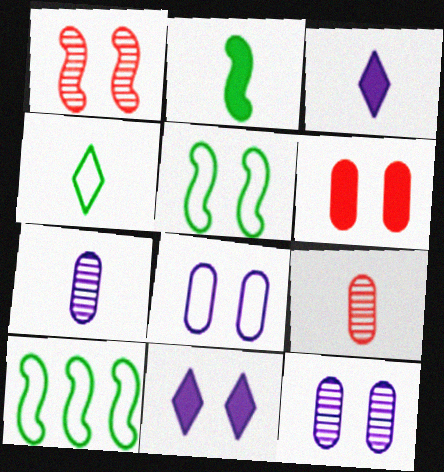[[9, 10, 11]]